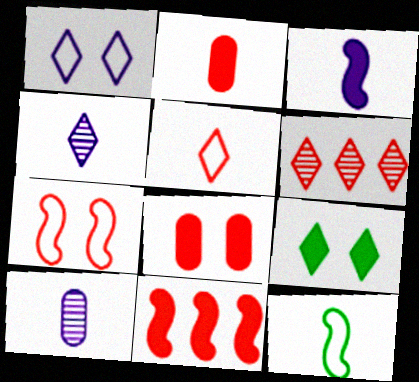[[2, 4, 12], 
[2, 6, 7]]